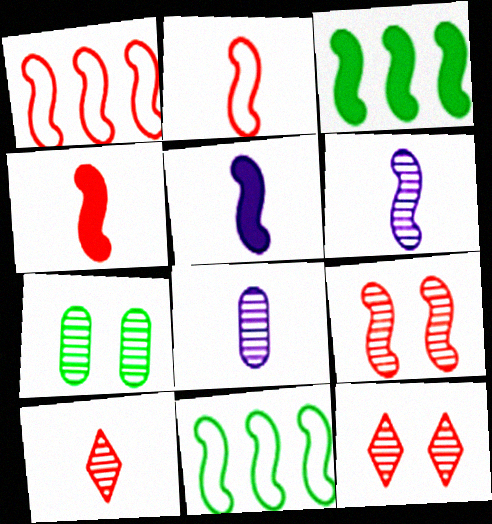[[1, 4, 9], 
[5, 9, 11]]